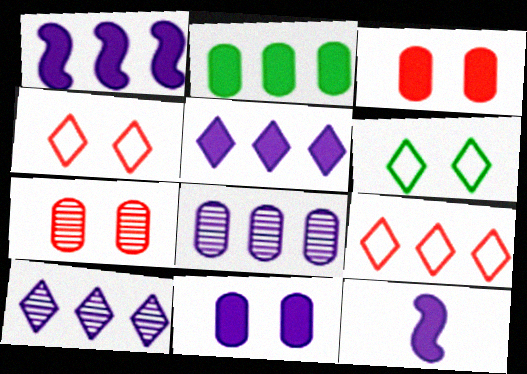[[5, 11, 12]]